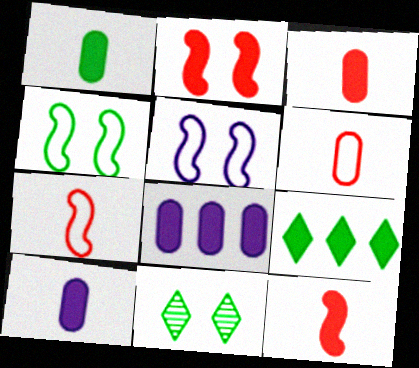[[1, 3, 10], 
[2, 9, 10], 
[7, 8, 11]]